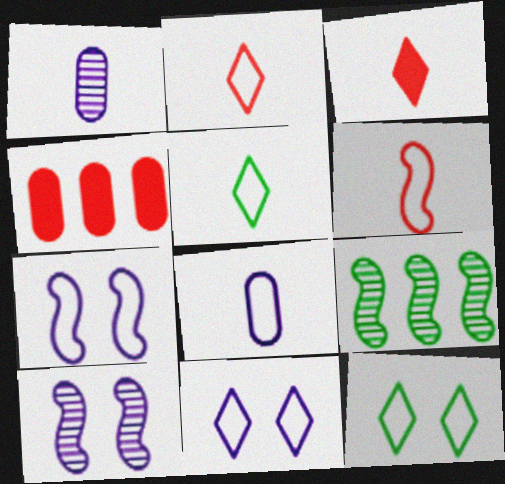[[4, 5, 10], 
[5, 6, 8]]